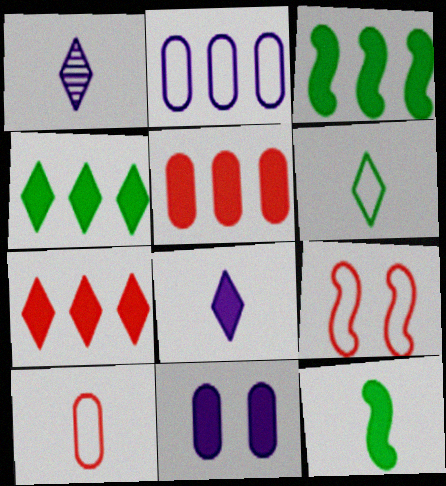[[1, 10, 12], 
[2, 6, 9], 
[7, 11, 12]]